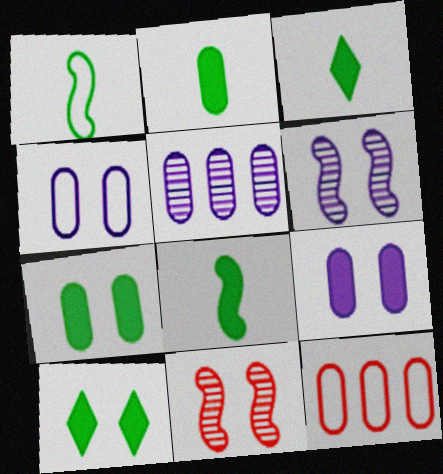[[2, 3, 8], 
[3, 6, 12], 
[4, 10, 11]]